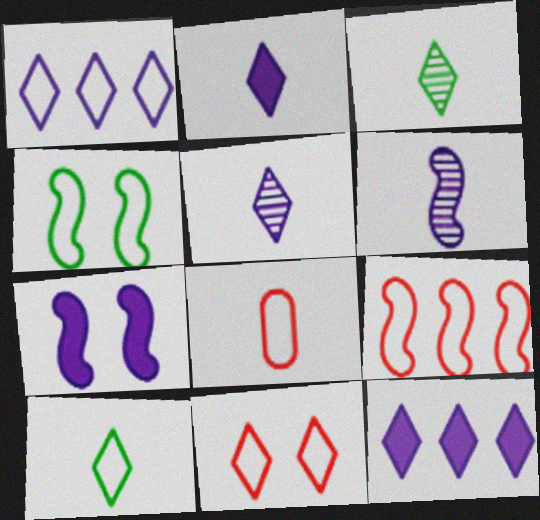[[1, 4, 8], 
[1, 10, 11], 
[3, 11, 12], 
[8, 9, 11]]